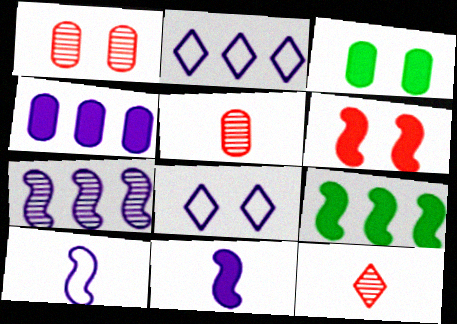[[2, 4, 7], 
[5, 8, 9], 
[6, 9, 11]]